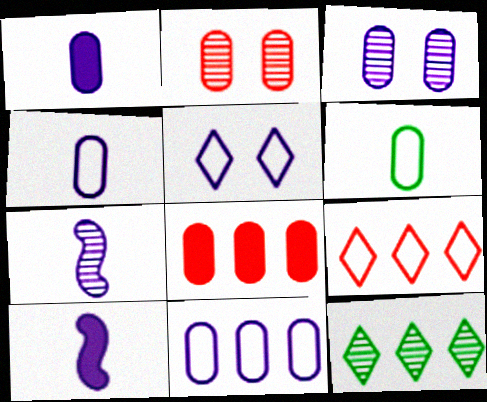[[1, 3, 11], 
[2, 7, 12], 
[3, 6, 8]]